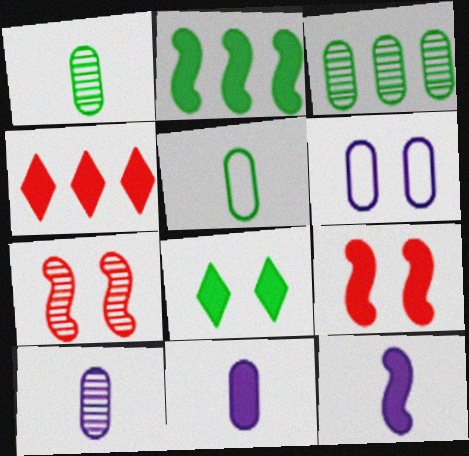[[2, 9, 12], 
[6, 7, 8]]